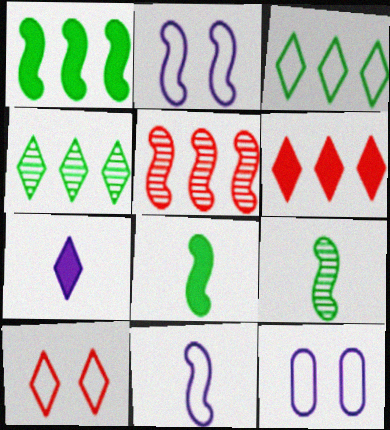[[2, 5, 8], 
[4, 7, 10], 
[6, 9, 12]]